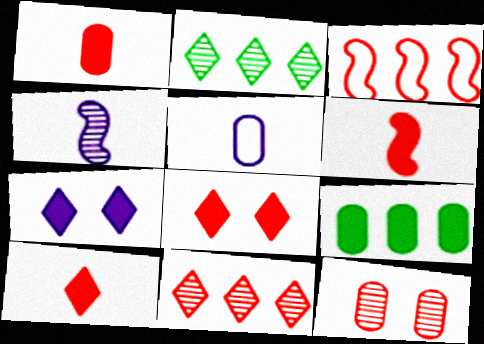[[1, 6, 10], 
[2, 4, 12], 
[3, 10, 12], 
[5, 9, 12], 
[6, 7, 9]]